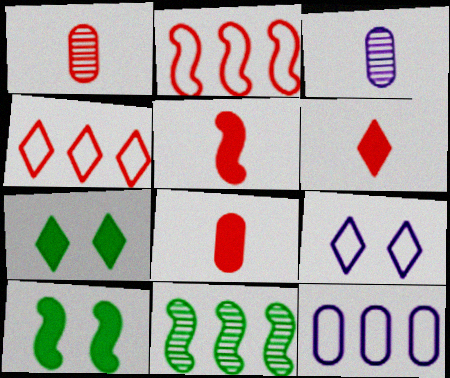[[2, 3, 7], 
[3, 4, 10], 
[5, 6, 8], 
[8, 9, 11]]